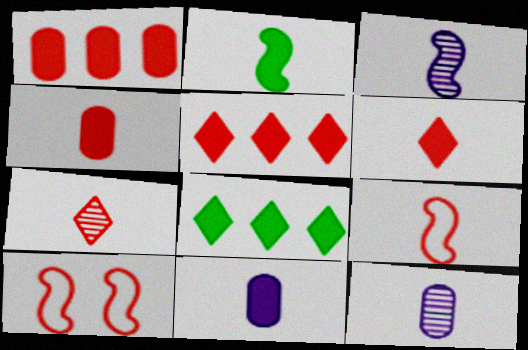[[1, 7, 10], 
[2, 3, 9], 
[2, 6, 11], 
[4, 7, 9], 
[8, 10, 12]]